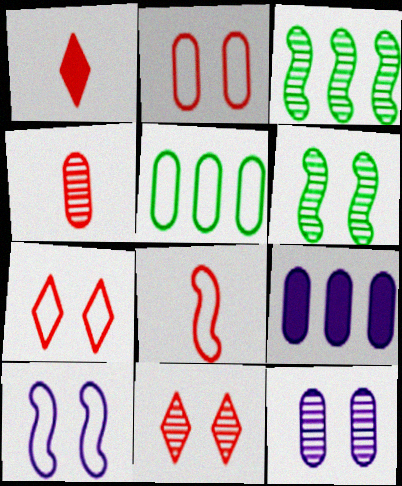[[1, 4, 8], 
[6, 11, 12]]